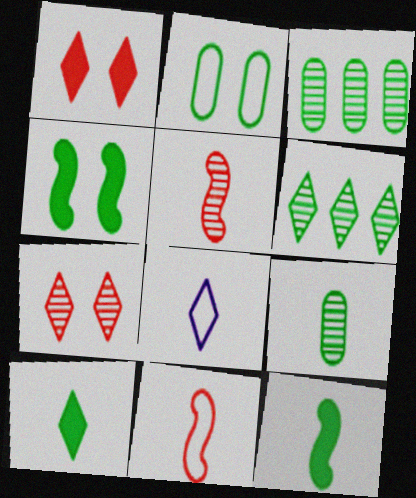[[1, 6, 8], 
[2, 6, 12]]